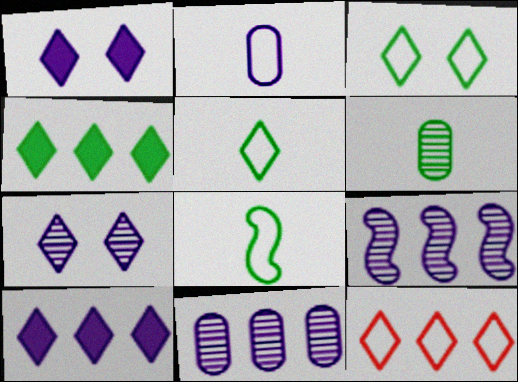[[1, 2, 9]]